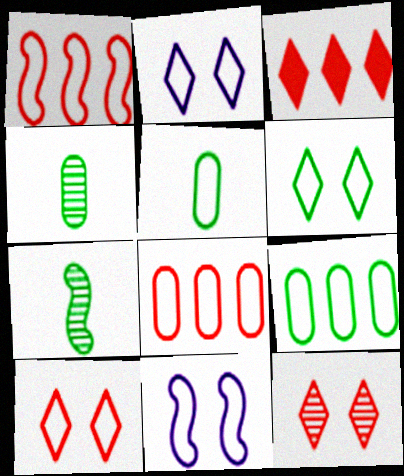[[1, 2, 5], 
[2, 6, 10], 
[3, 4, 11]]